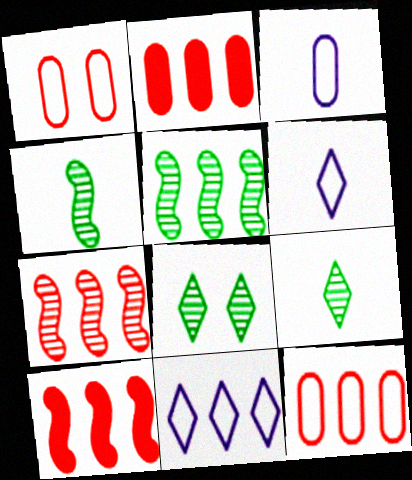[[2, 5, 11], 
[3, 8, 10]]